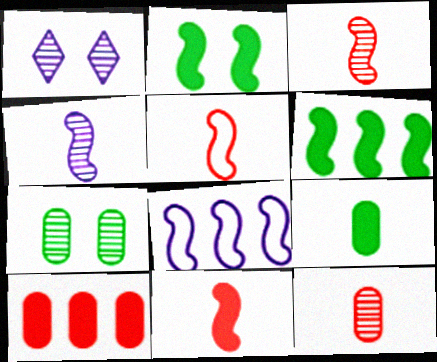[[2, 3, 8], 
[3, 5, 11]]